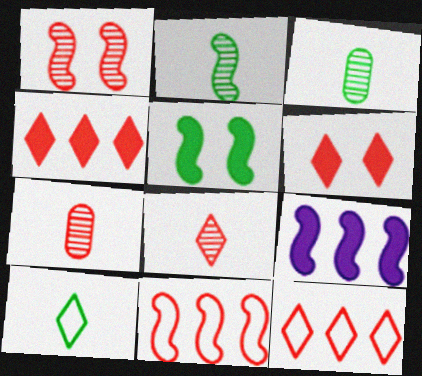[[6, 7, 11], 
[6, 8, 12]]